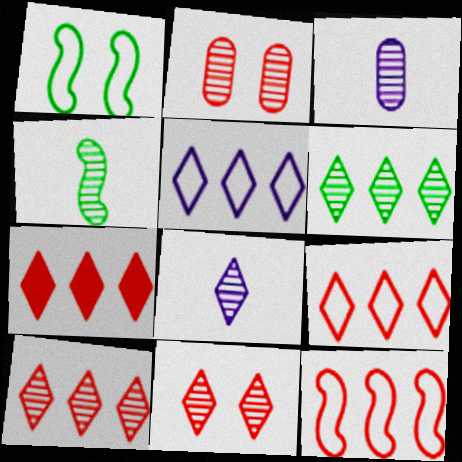[[1, 3, 7], 
[5, 6, 7], 
[6, 8, 11], 
[7, 9, 10]]